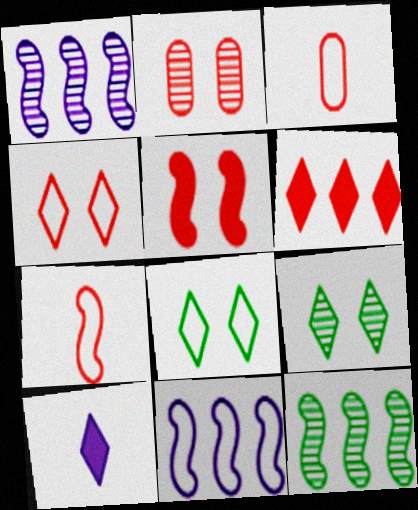[[2, 4, 5], 
[2, 6, 7], 
[3, 8, 11]]